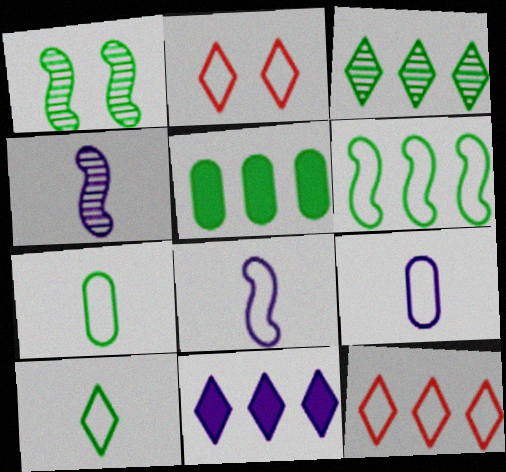[[1, 5, 10], 
[2, 4, 5], 
[2, 6, 9], 
[3, 5, 6], 
[3, 11, 12]]